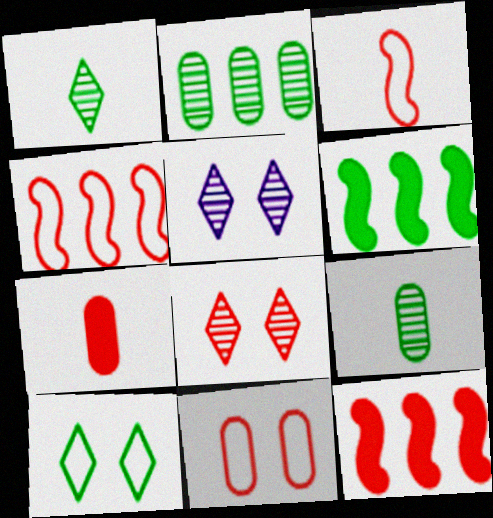[[4, 7, 8], 
[6, 9, 10]]